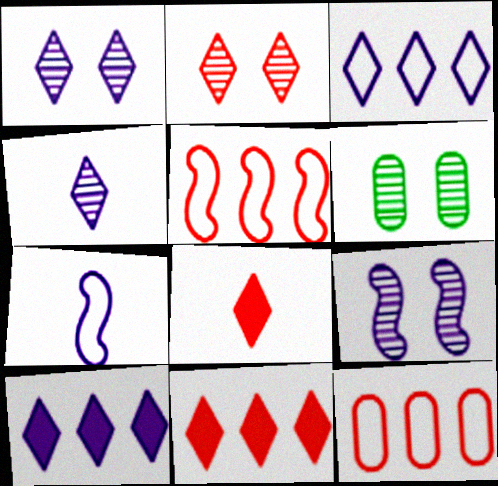[[2, 6, 9], 
[6, 7, 11]]